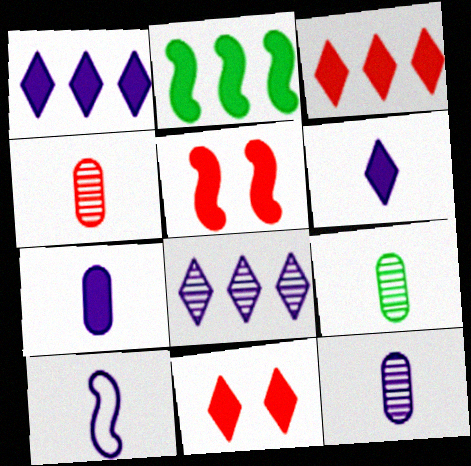[[2, 7, 11], 
[4, 9, 12], 
[6, 10, 12]]